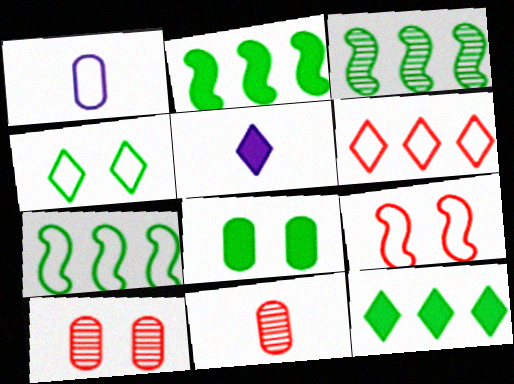[[2, 3, 7], 
[5, 7, 10]]